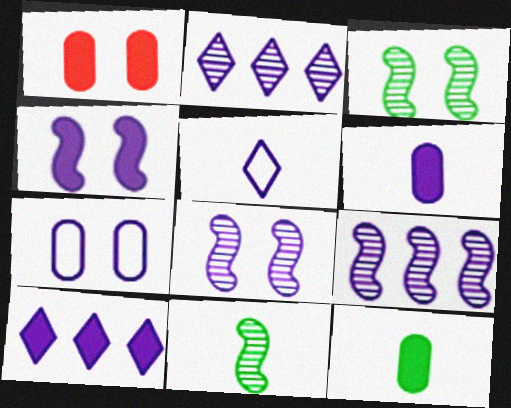[[4, 6, 10]]